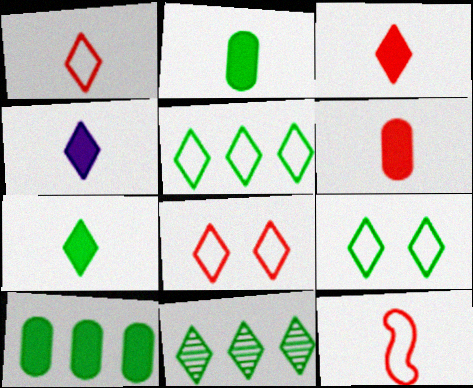[[3, 4, 7], 
[4, 8, 11], 
[7, 9, 11]]